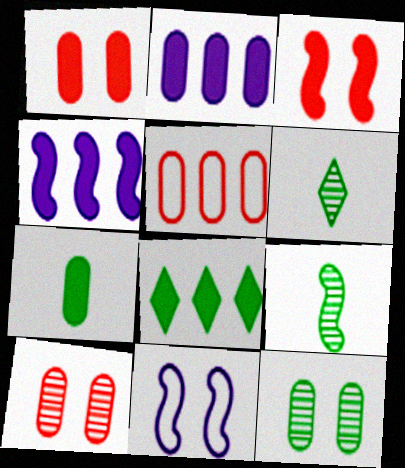[[1, 2, 7]]